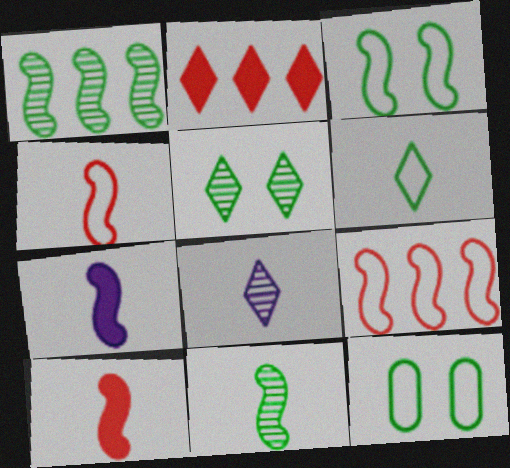[[4, 7, 11]]